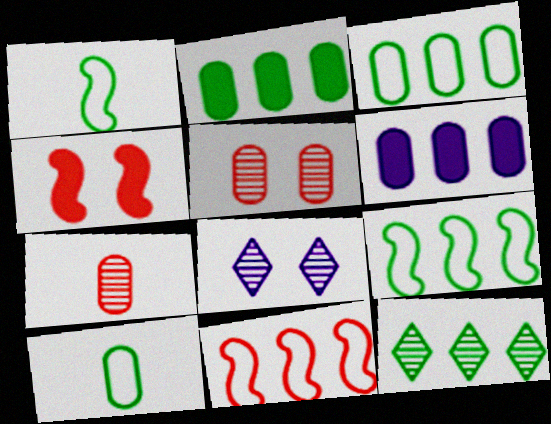[[2, 9, 12], 
[5, 6, 10], 
[6, 11, 12]]